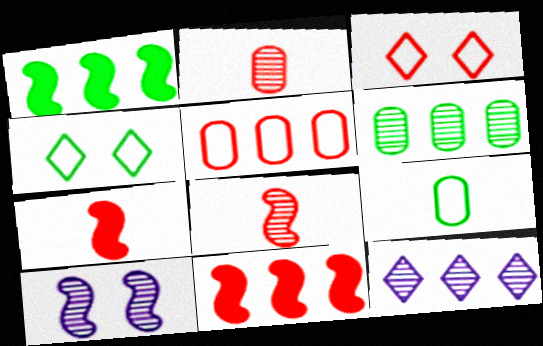[[1, 5, 12], 
[2, 3, 11]]